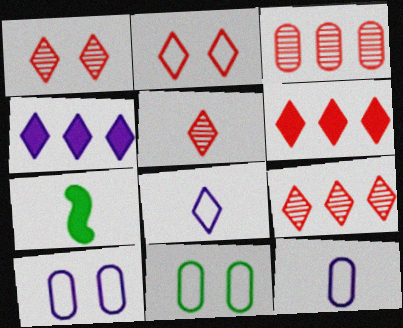[[1, 5, 9], 
[2, 5, 6], 
[5, 7, 12], 
[7, 9, 10]]